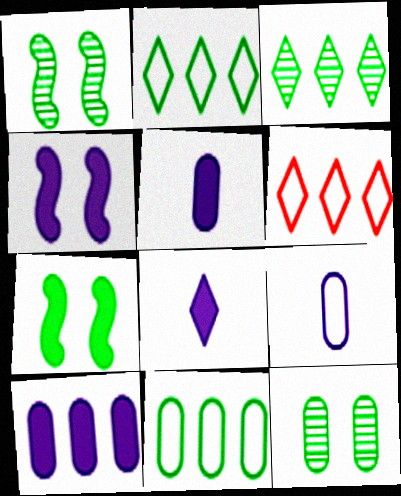[[1, 5, 6], 
[4, 8, 10]]